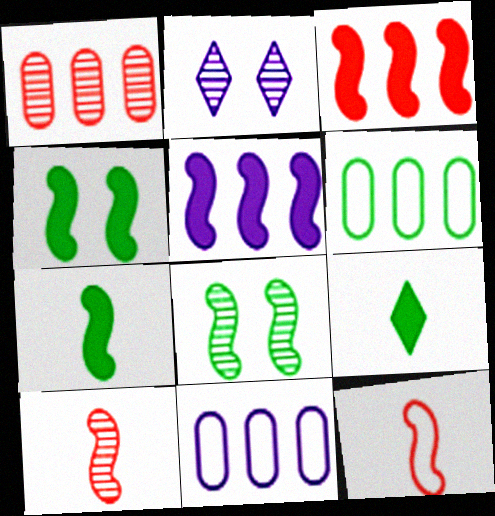[[5, 8, 12], 
[6, 8, 9]]